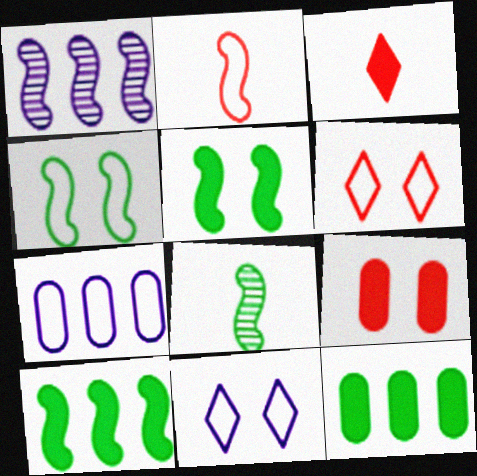[[1, 2, 5], 
[4, 8, 10]]